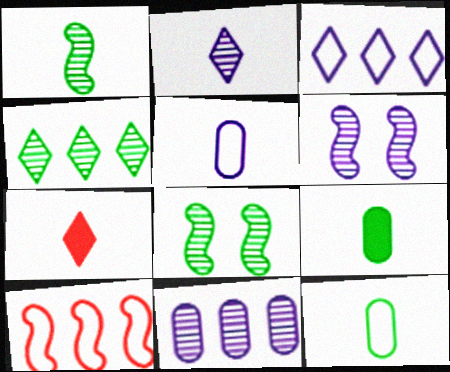[[1, 5, 7], 
[2, 6, 11]]